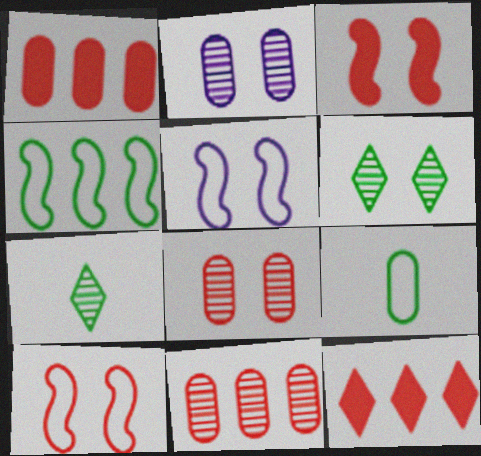[[1, 2, 9], 
[1, 5, 7]]